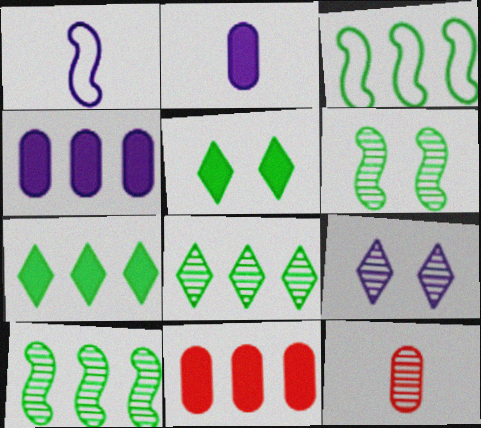[[1, 4, 9], 
[9, 10, 12]]